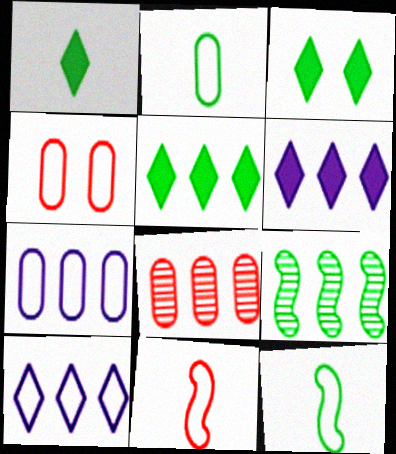[[1, 3, 5], 
[2, 3, 9], 
[2, 4, 7], 
[4, 10, 12]]